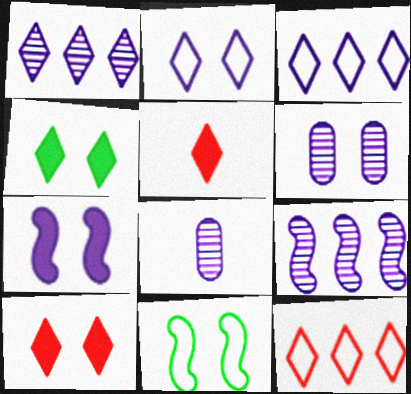[[2, 6, 7], 
[3, 7, 8], 
[6, 10, 11]]